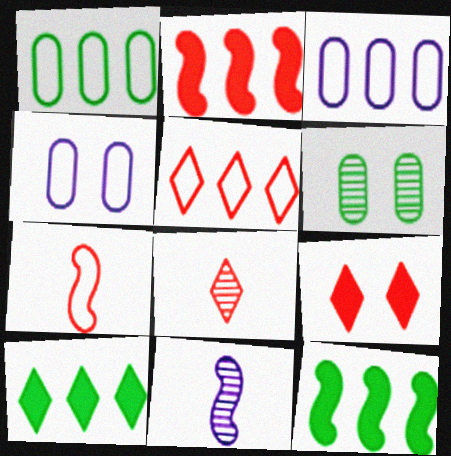[[1, 9, 11], 
[4, 8, 12], 
[5, 8, 9]]